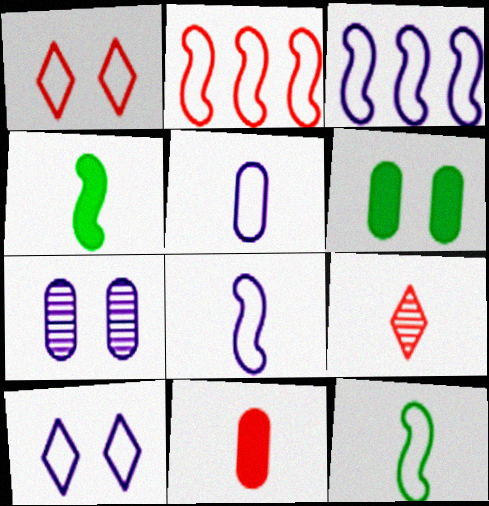[[3, 5, 10], 
[3, 6, 9], 
[4, 5, 9]]